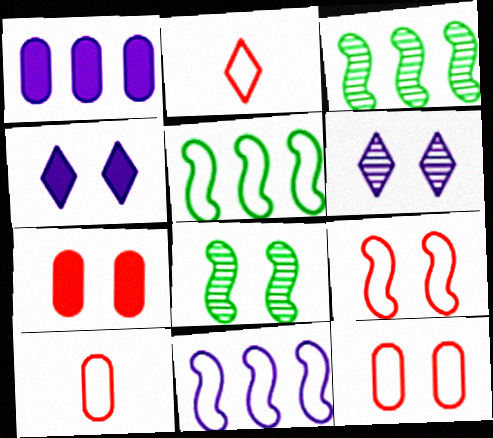[[1, 2, 8], 
[3, 4, 10], 
[4, 8, 12]]